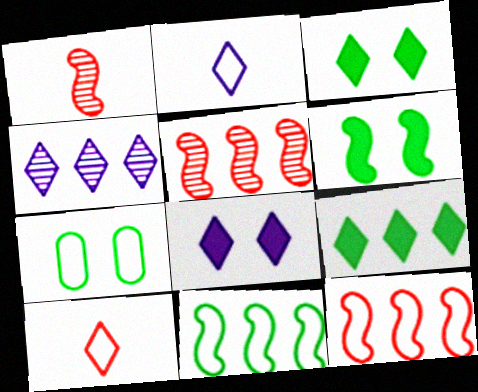[[2, 4, 8], 
[2, 7, 12], 
[3, 4, 10]]